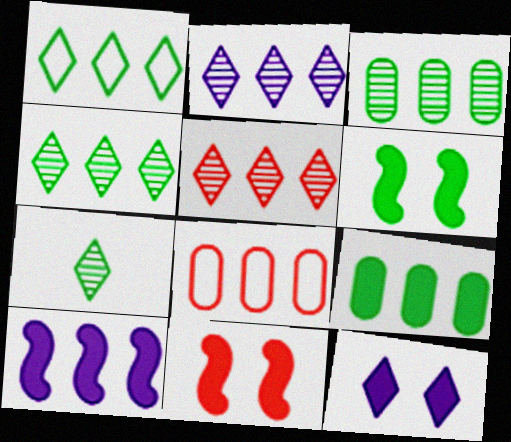[[2, 4, 5], 
[4, 8, 10]]